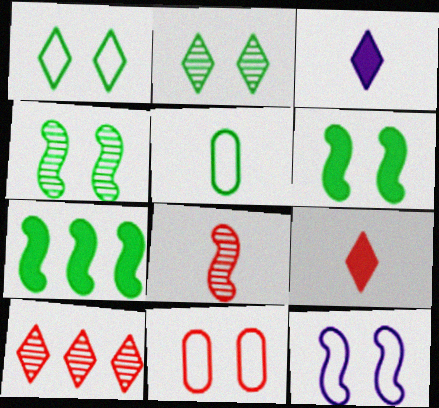[[1, 3, 10], 
[1, 11, 12], 
[2, 5, 7], 
[3, 5, 8], 
[7, 8, 12]]